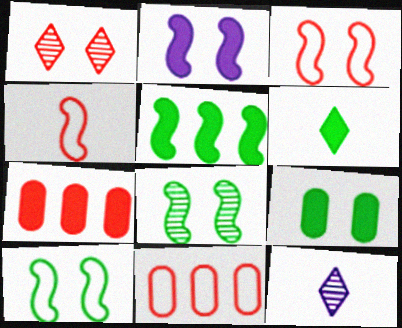[[1, 4, 7], 
[2, 3, 8], 
[2, 6, 7], 
[5, 6, 9], 
[7, 10, 12]]